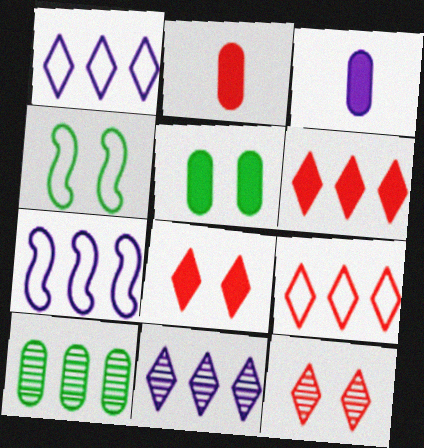[[2, 4, 11], 
[6, 7, 10]]